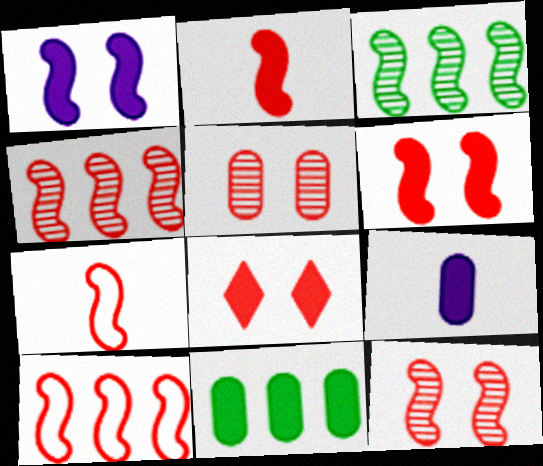[[1, 3, 7], 
[2, 10, 12], 
[4, 6, 7]]